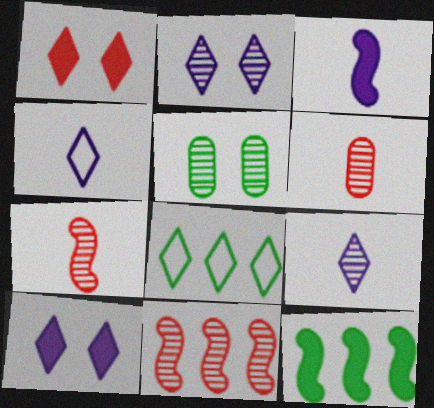[[1, 8, 9], 
[5, 9, 11]]